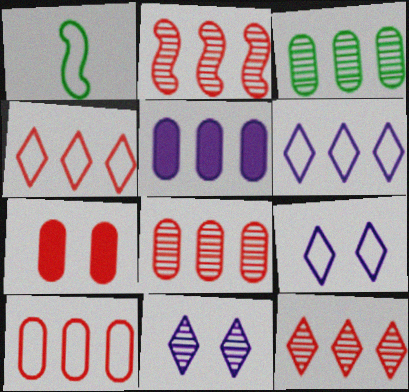[[1, 9, 10], 
[2, 8, 12], 
[3, 5, 10]]